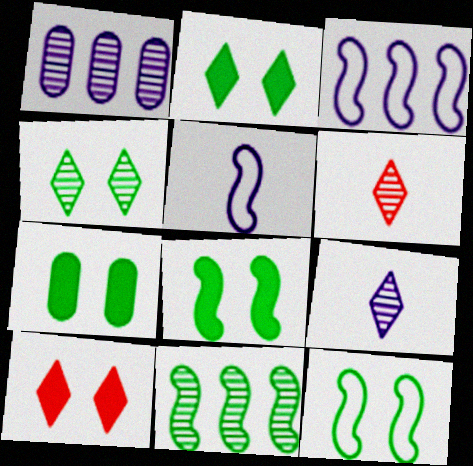[[2, 7, 8], 
[3, 6, 7], 
[4, 7, 12]]